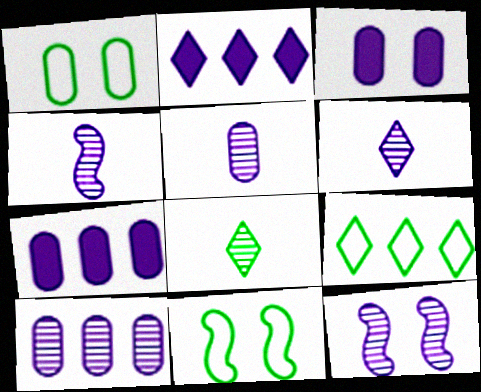[[4, 5, 6], 
[6, 10, 12]]